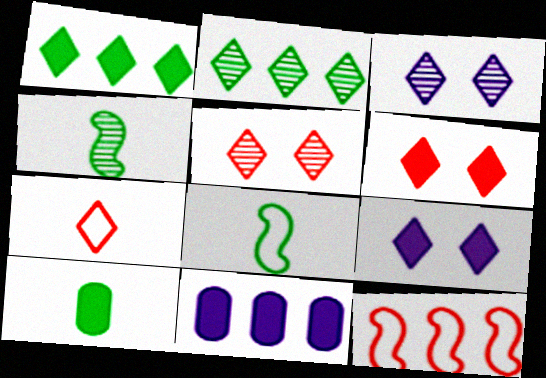[[1, 3, 7], 
[2, 7, 9], 
[2, 11, 12], 
[3, 10, 12], 
[5, 8, 11]]